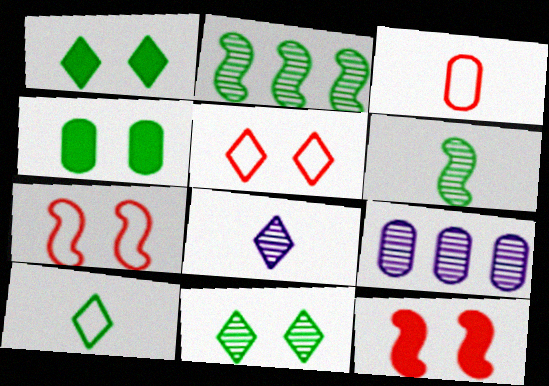[[2, 4, 10], 
[3, 4, 9], 
[9, 10, 12]]